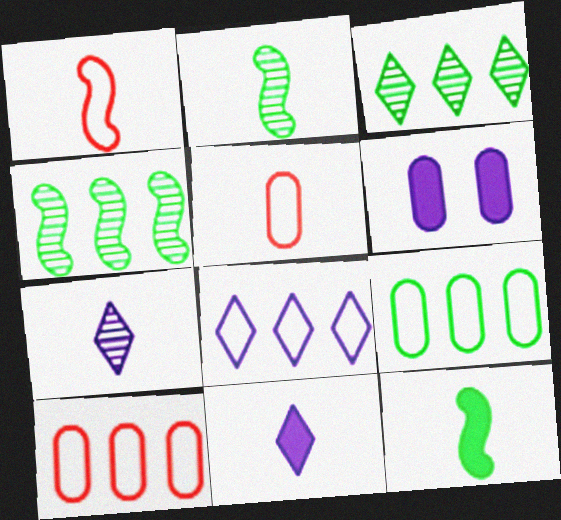[[1, 3, 6], 
[2, 5, 11], 
[5, 7, 12]]